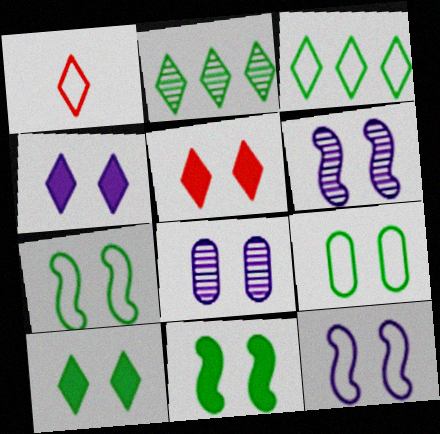[[1, 2, 4], 
[4, 5, 10], 
[4, 8, 12], 
[5, 6, 9], 
[5, 7, 8]]